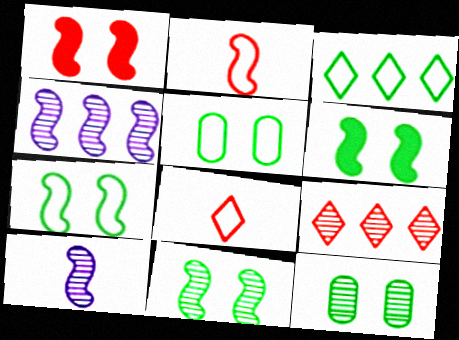[[2, 4, 6], 
[6, 7, 11], 
[9, 10, 12]]